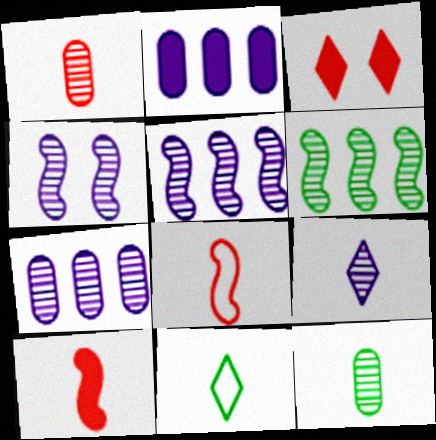[[4, 7, 9]]